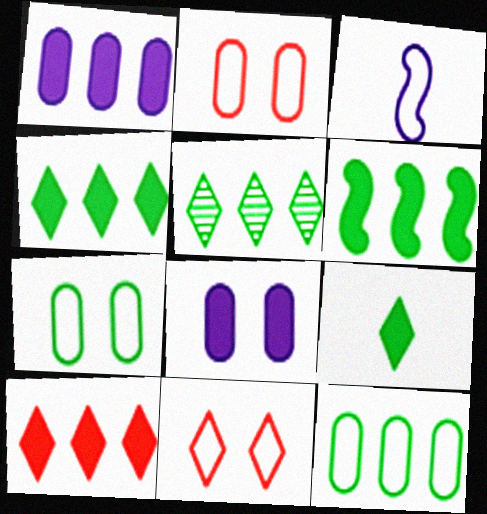[[1, 6, 10], 
[3, 11, 12], 
[5, 6, 12]]